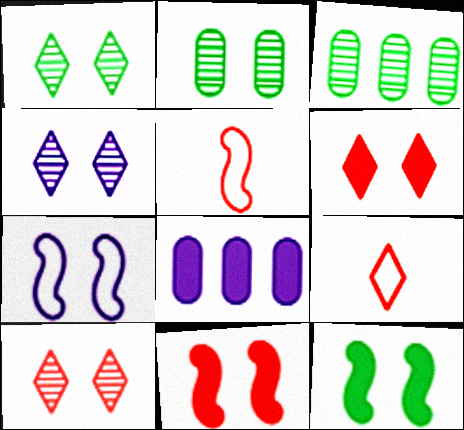[[1, 4, 10], 
[1, 5, 8], 
[2, 6, 7]]